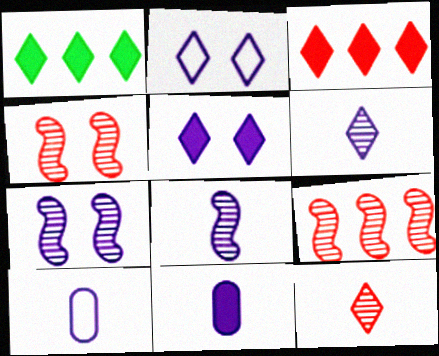[[1, 2, 12], 
[1, 4, 10]]